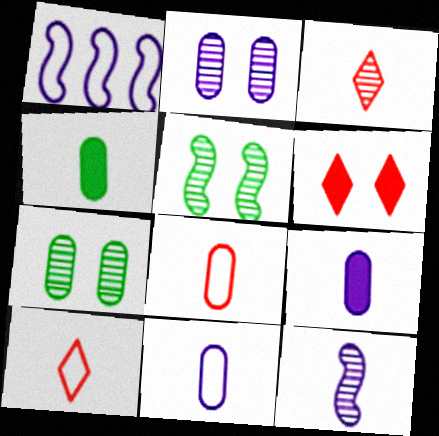[[4, 10, 12]]